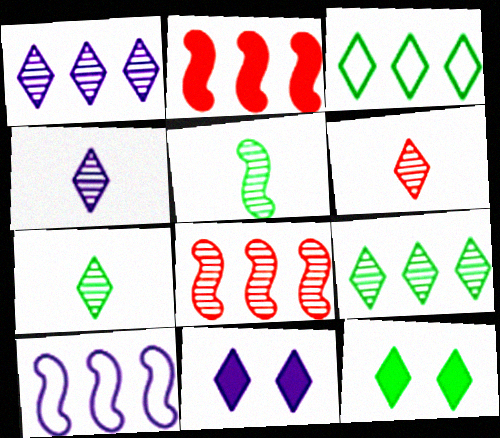[[3, 6, 11], 
[3, 7, 12], 
[4, 6, 7]]